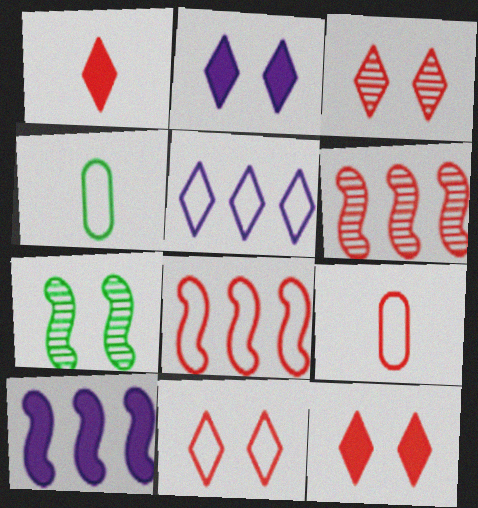[[2, 4, 6], 
[3, 4, 10], 
[3, 11, 12], 
[6, 9, 12], 
[8, 9, 11]]